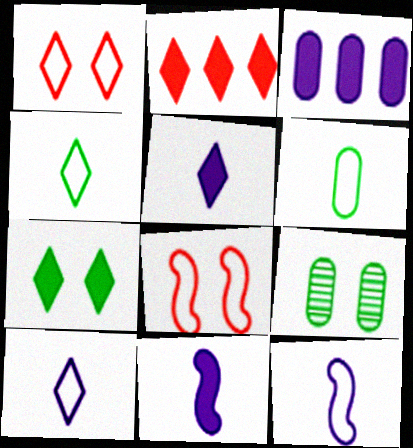[[2, 5, 7], 
[2, 9, 12]]